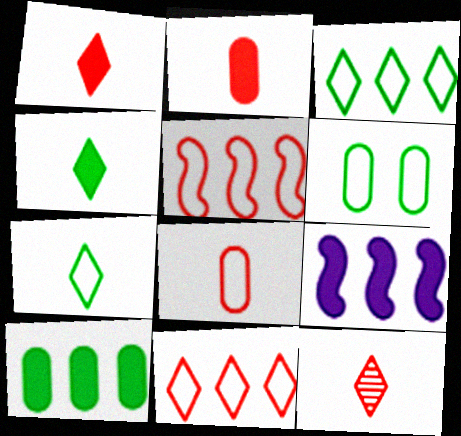[[6, 9, 12]]